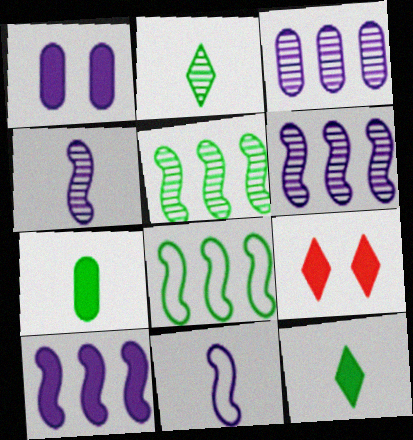[[7, 9, 10]]